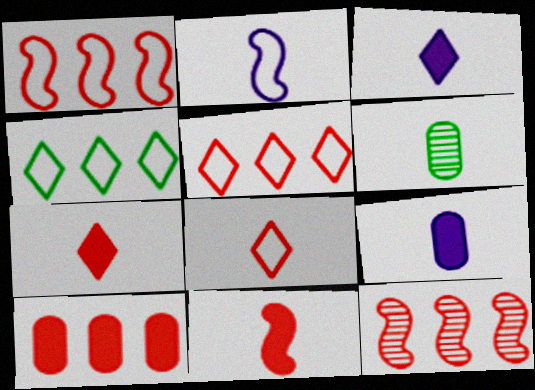[[2, 6, 7], 
[5, 10, 12]]